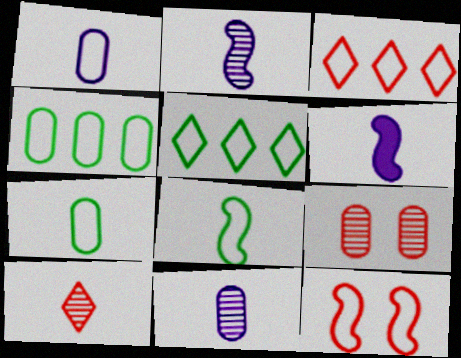[[1, 5, 12], 
[5, 6, 9], 
[6, 7, 10]]